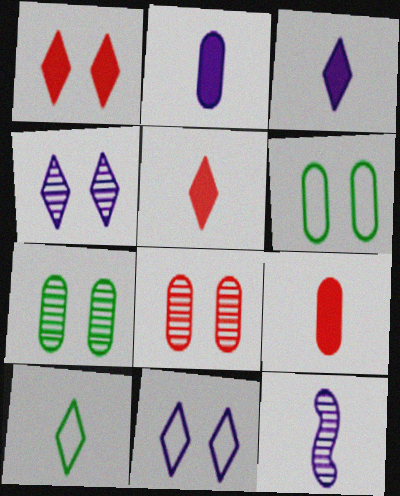[[9, 10, 12]]